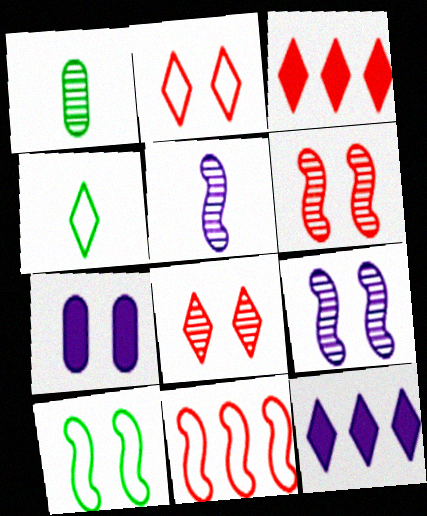[[4, 8, 12], 
[7, 8, 10]]